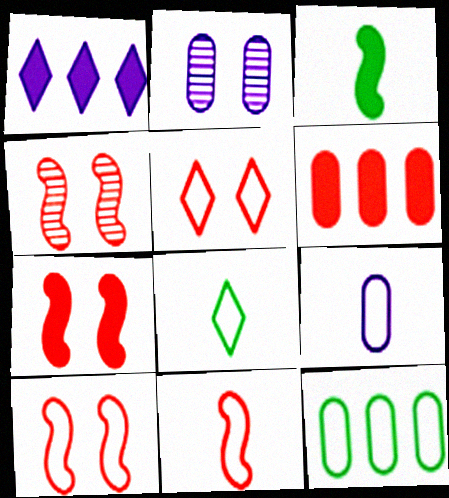[[4, 7, 10], 
[8, 9, 11]]